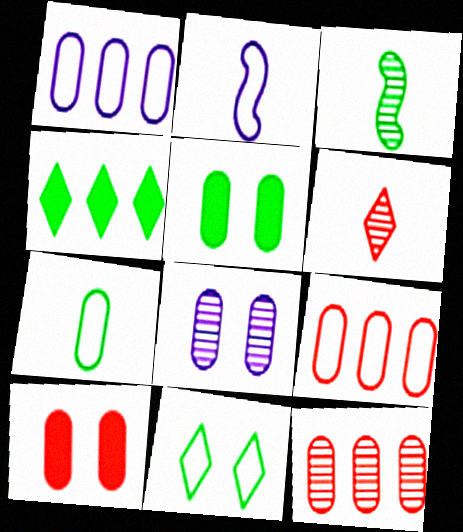[[2, 9, 11]]